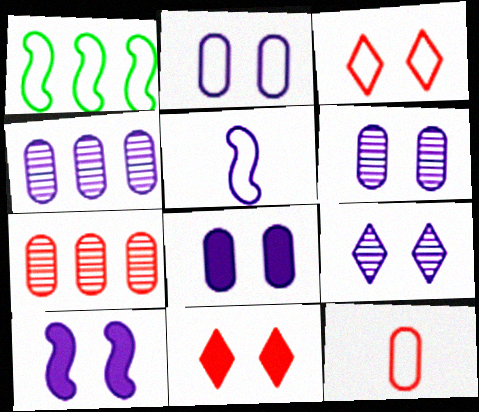[[2, 6, 8], 
[2, 9, 10]]